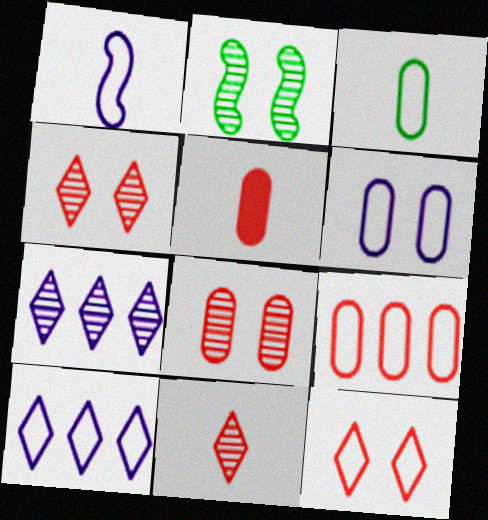[[1, 6, 10], 
[2, 5, 10], 
[3, 6, 9], 
[5, 8, 9]]